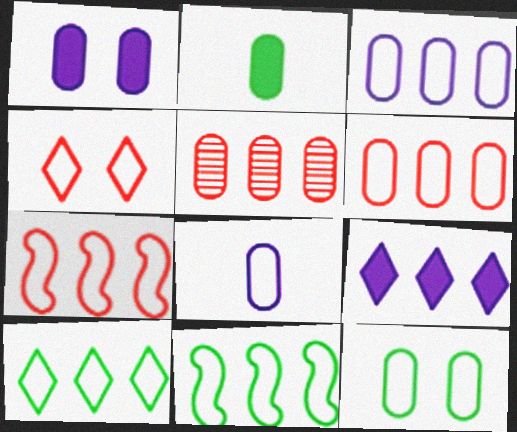[[3, 7, 10], 
[4, 8, 11], 
[5, 9, 11], 
[6, 8, 12]]